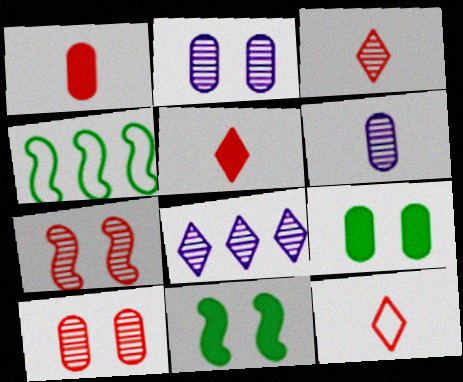[[2, 4, 5], 
[3, 5, 12]]